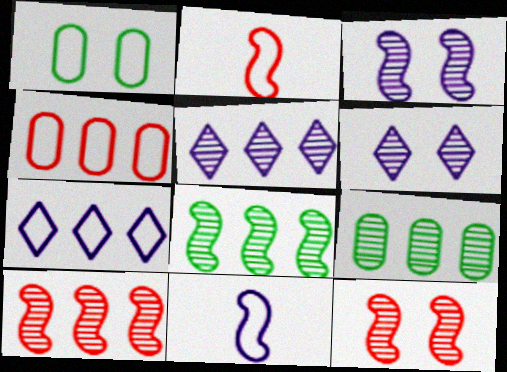[[1, 2, 7], 
[5, 9, 10]]